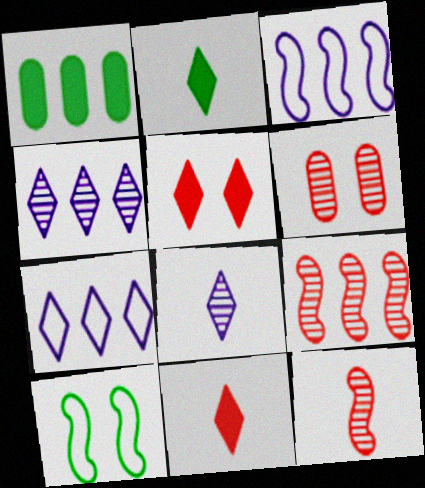[[1, 7, 9], 
[2, 3, 6]]